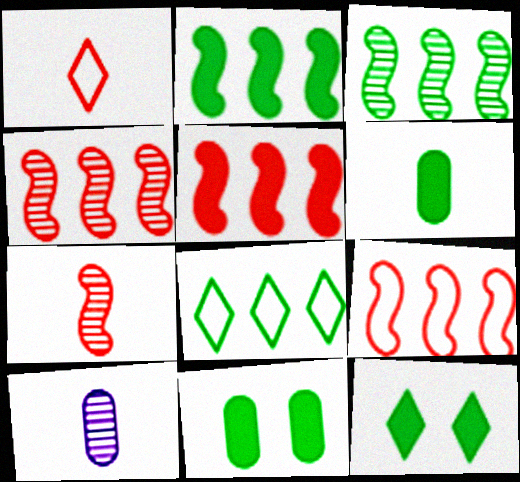[[2, 6, 12], 
[4, 5, 9], 
[9, 10, 12]]